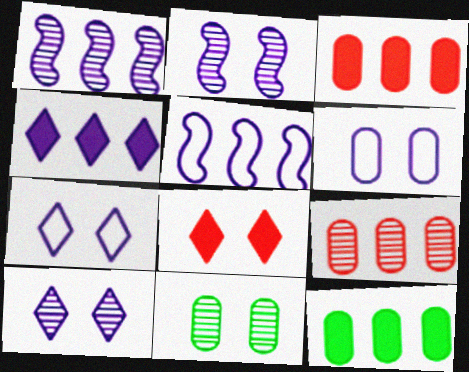[]